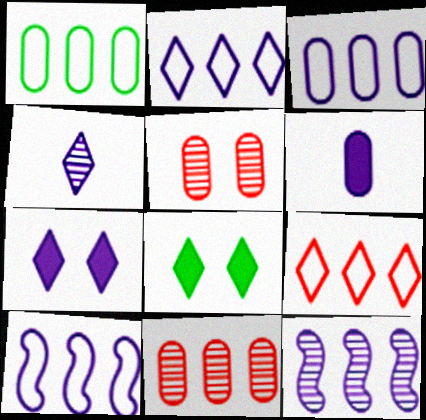[[1, 5, 6], 
[1, 9, 10], 
[2, 3, 10], 
[2, 4, 7], 
[4, 8, 9]]